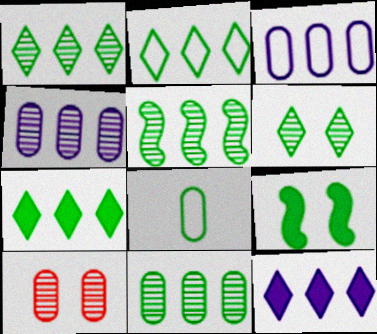[[1, 2, 7], 
[1, 5, 11], 
[1, 8, 9]]